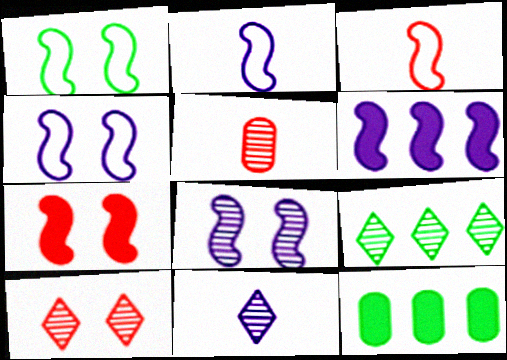[[1, 7, 8], 
[2, 6, 8], 
[2, 10, 12], 
[5, 8, 9], 
[9, 10, 11]]